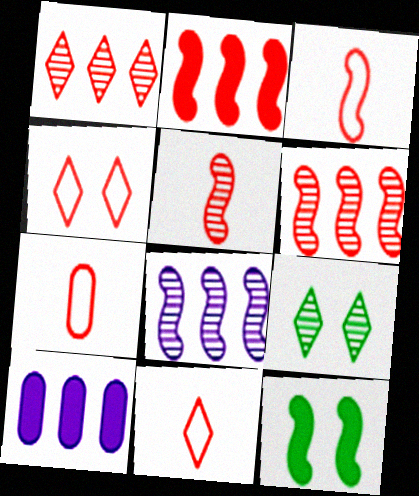[[3, 7, 11], 
[3, 8, 12], 
[3, 9, 10]]